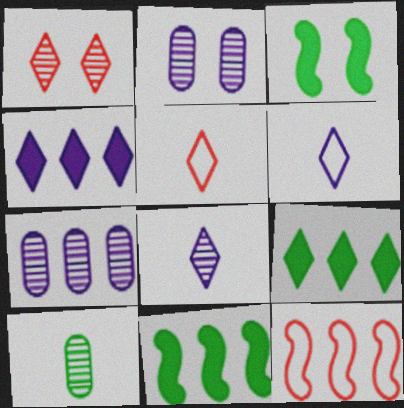[[1, 6, 9], 
[2, 5, 11], 
[3, 5, 7], 
[7, 9, 12]]